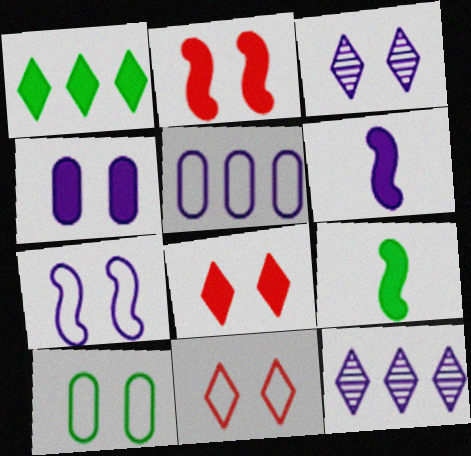[[2, 3, 10], 
[3, 4, 7], 
[3, 5, 6], 
[7, 10, 11]]